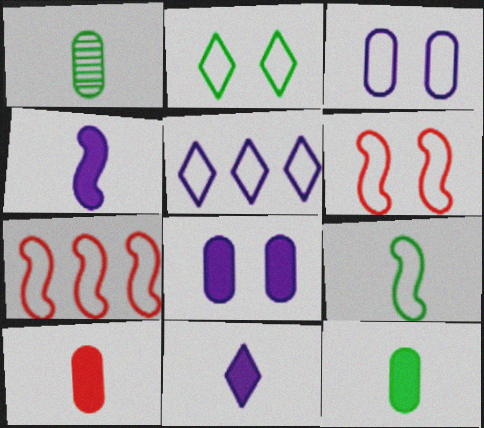[[2, 3, 6]]